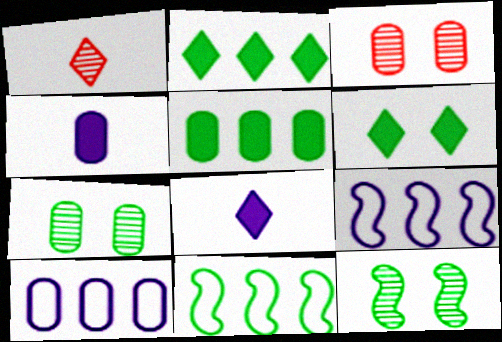[[3, 8, 11]]